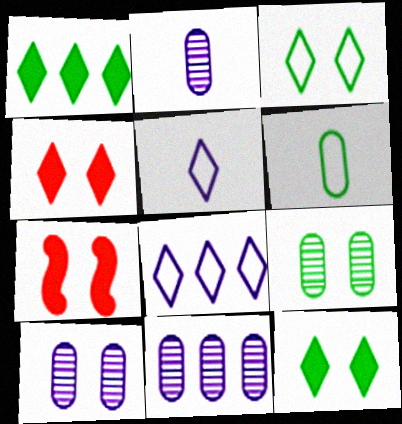[[2, 10, 11], 
[3, 7, 10]]